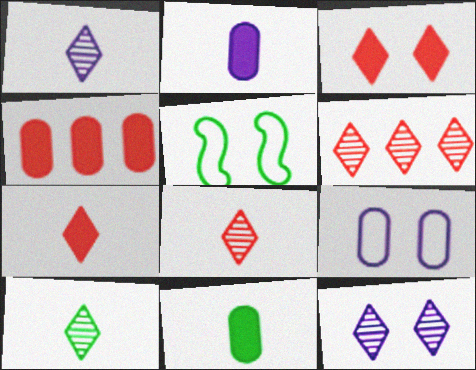[[1, 4, 5], 
[1, 8, 10], 
[2, 5, 6], 
[6, 10, 12]]